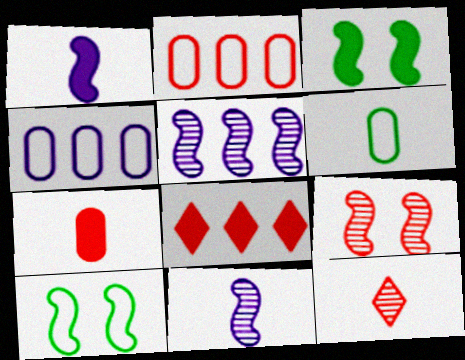[[1, 6, 12], 
[3, 4, 12]]